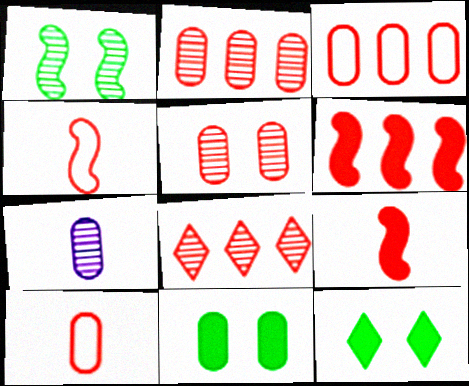[[1, 7, 8], 
[3, 6, 8], 
[3, 7, 11]]